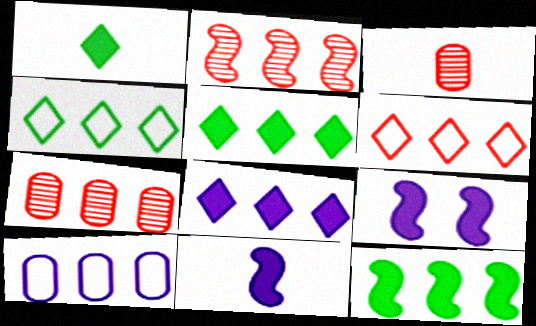[[2, 5, 10], 
[3, 4, 9]]